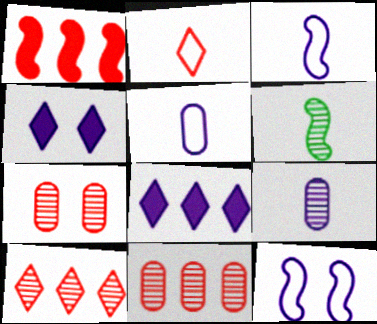[[1, 2, 7], 
[1, 6, 12], 
[8, 9, 12]]